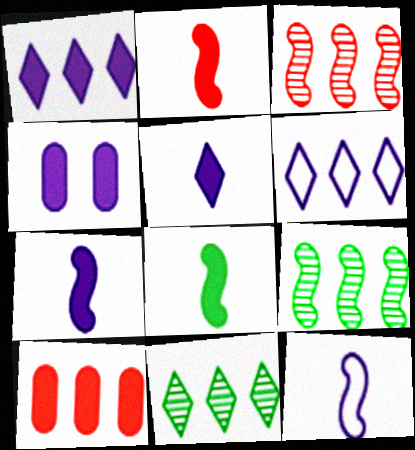[[1, 4, 7], 
[2, 7, 8], 
[6, 9, 10]]